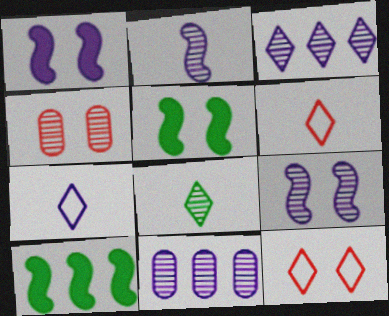[[1, 7, 11], 
[4, 7, 10], 
[5, 6, 11]]